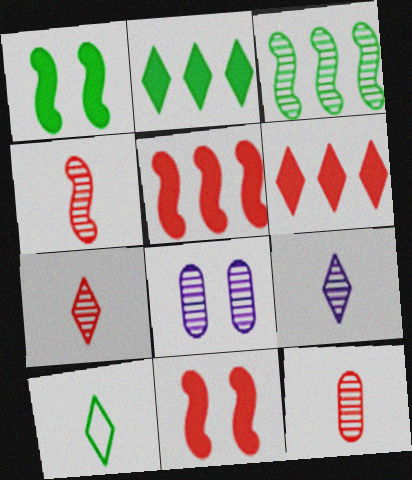[[3, 7, 8], 
[4, 7, 12], 
[5, 8, 10]]